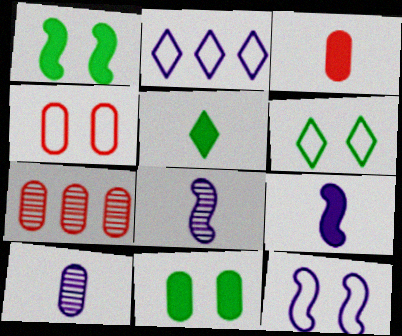[[3, 4, 7], 
[3, 5, 9], 
[4, 6, 12], 
[5, 7, 12], 
[6, 7, 9]]